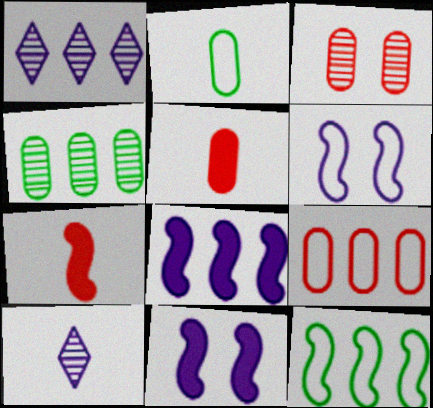[[2, 7, 10], 
[3, 5, 9]]